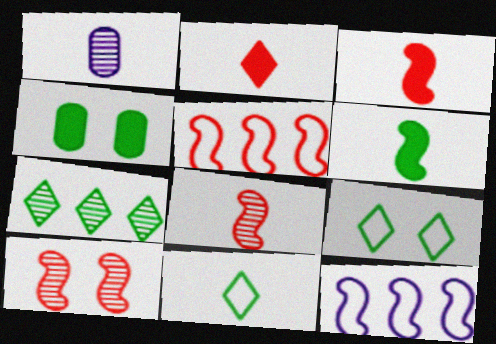[[1, 3, 11], 
[1, 7, 10], 
[3, 5, 10], 
[6, 10, 12]]